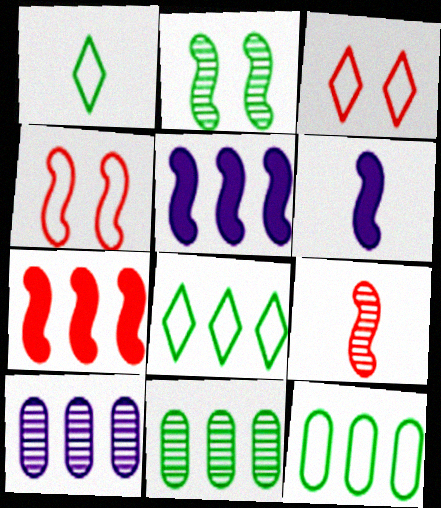[[3, 6, 11], 
[4, 7, 9], 
[7, 8, 10]]